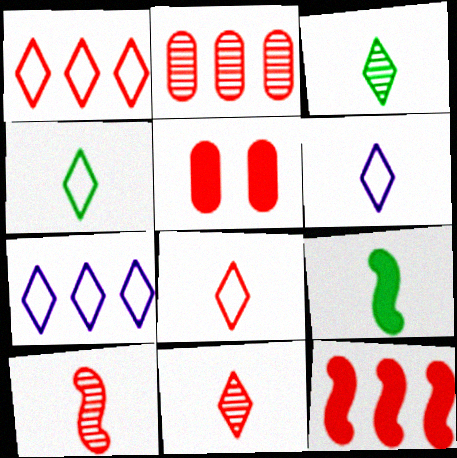[[1, 2, 12], 
[1, 5, 10], 
[4, 6, 8]]